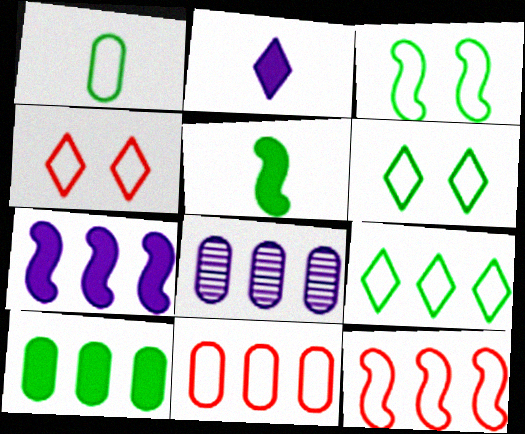[[1, 3, 9], 
[4, 5, 8], 
[8, 10, 11]]